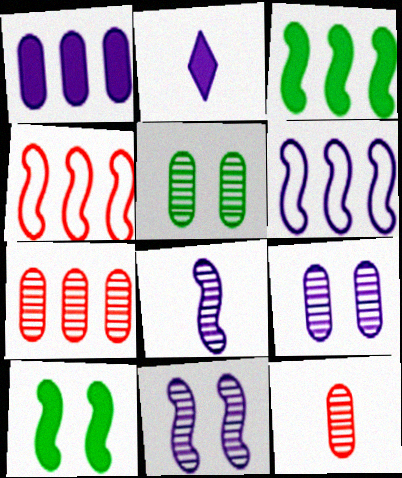[[2, 4, 5], 
[2, 6, 9], 
[4, 8, 10]]